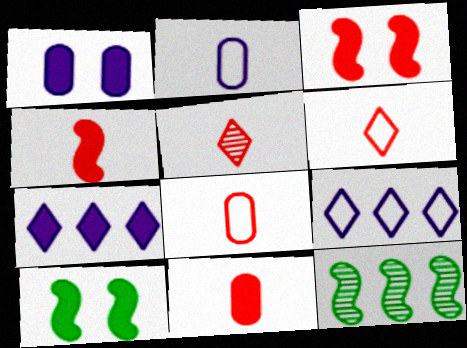[[1, 6, 12], 
[4, 5, 8], 
[7, 10, 11]]